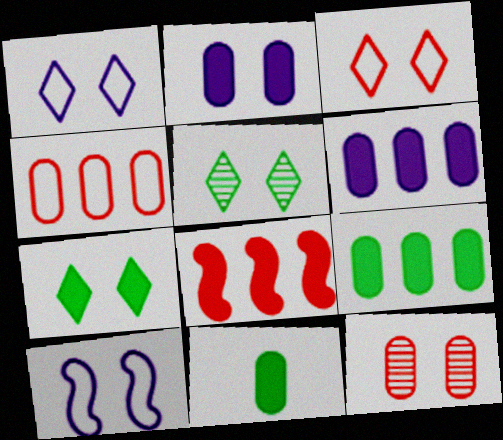[[7, 10, 12]]